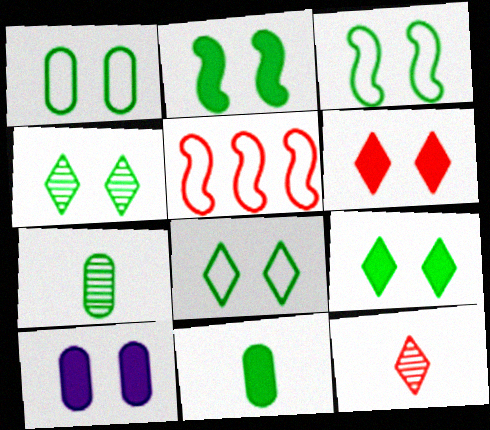[[1, 2, 4], 
[1, 3, 8], 
[2, 6, 10], 
[4, 8, 9]]